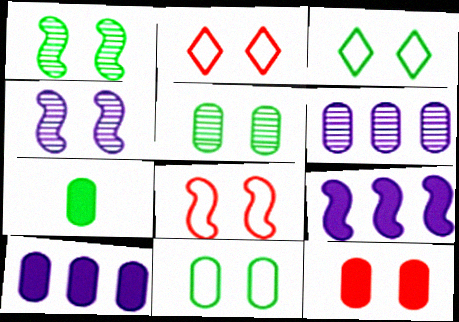[[3, 4, 12], 
[7, 10, 12]]